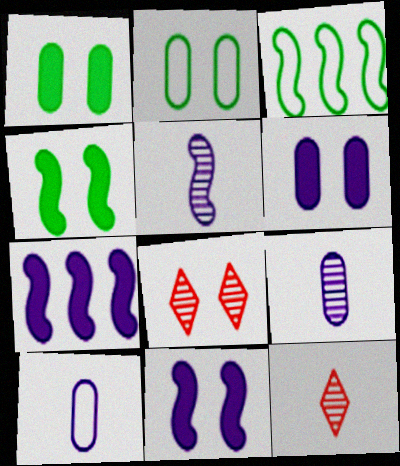[[2, 7, 12], 
[2, 8, 11], 
[3, 6, 12]]